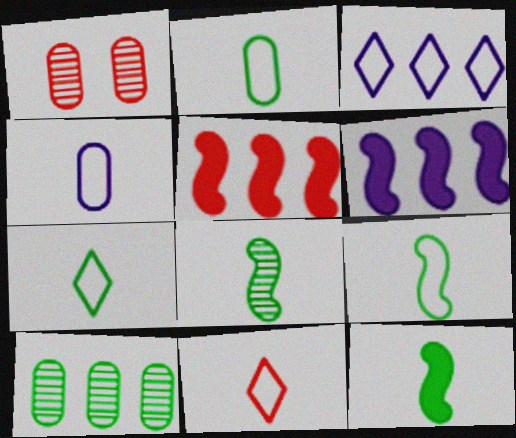[[1, 3, 12], 
[1, 5, 11], 
[1, 6, 7], 
[2, 7, 9], 
[3, 5, 10], 
[4, 9, 11], 
[8, 9, 12]]